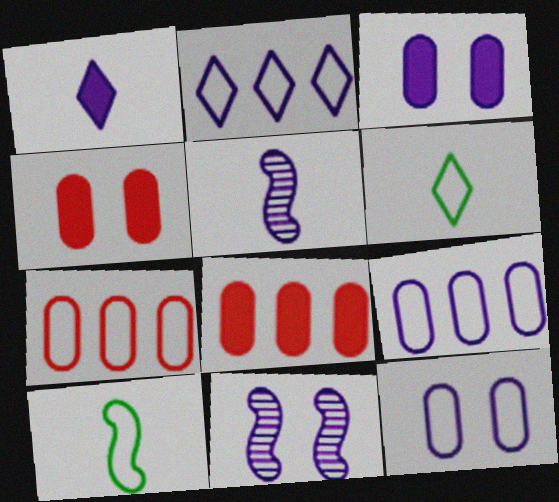[[1, 9, 11], 
[2, 3, 5], 
[6, 8, 11]]